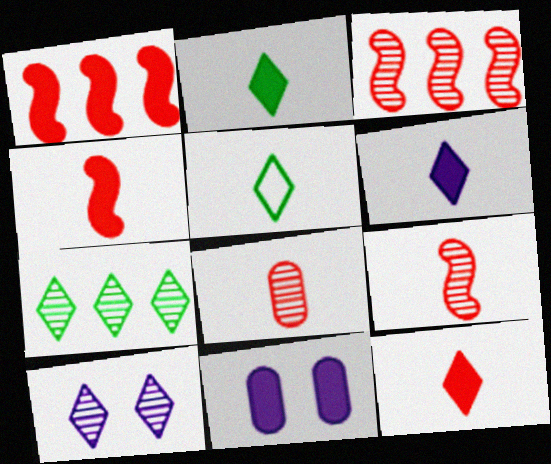[[1, 2, 11], 
[2, 6, 12], 
[3, 5, 11]]